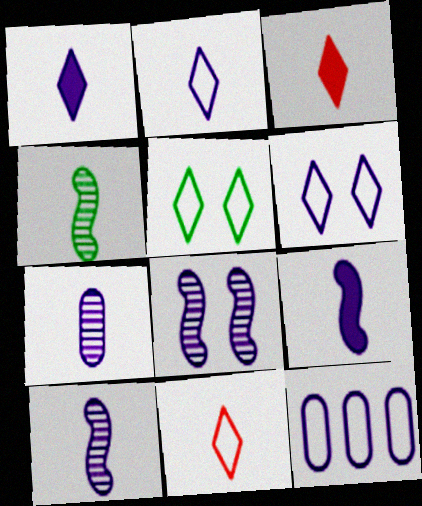[[1, 8, 12], 
[2, 7, 9]]